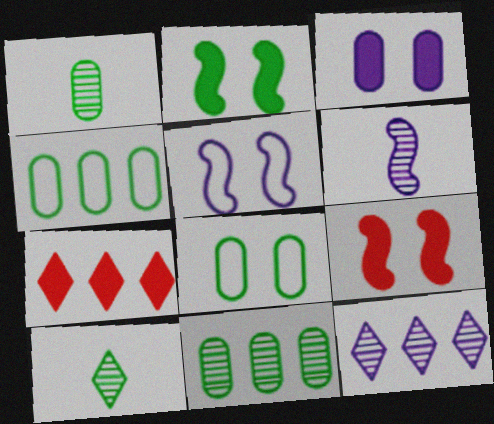[[1, 5, 7], 
[2, 4, 10], 
[6, 7, 8]]